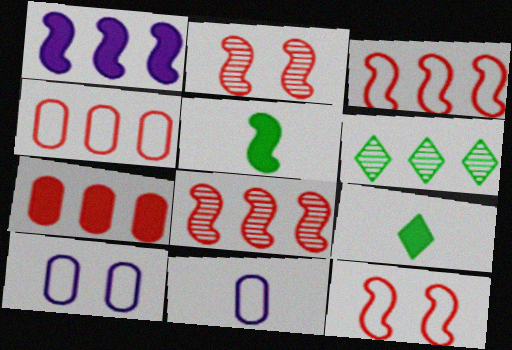[[1, 4, 6], 
[8, 9, 10]]